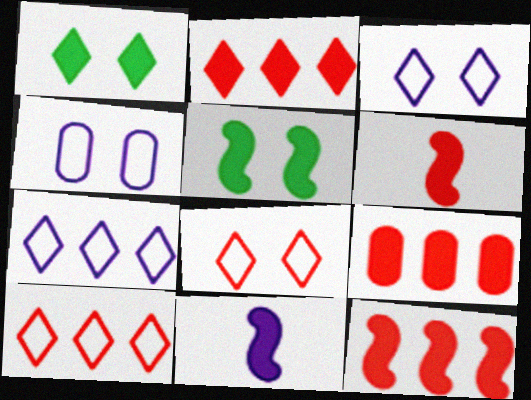[[1, 9, 11], 
[2, 9, 12], 
[5, 11, 12]]